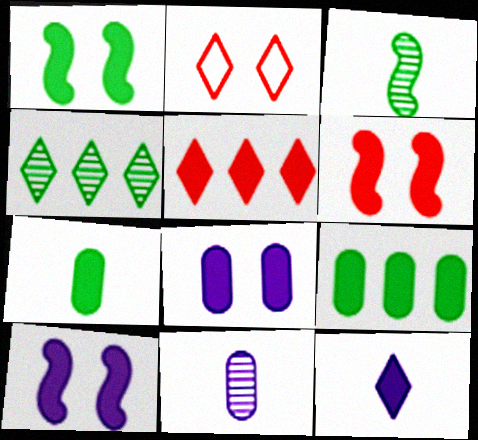[[1, 6, 10], 
[2, 4, 12], 
[5, 7, 10], 
[6, 9, 12]]